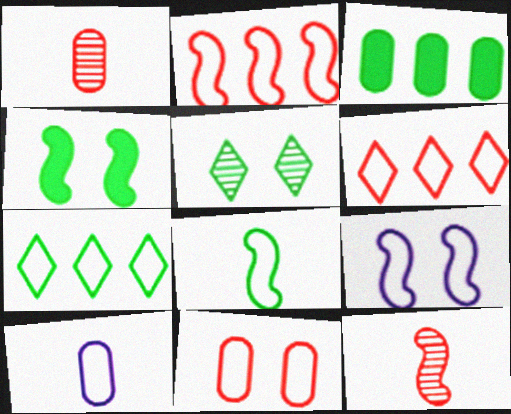[[2, 8, 9], 
[3, 5, 8]]